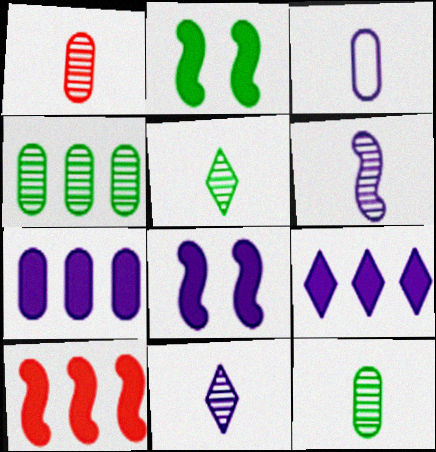[[1, 5, 6]]